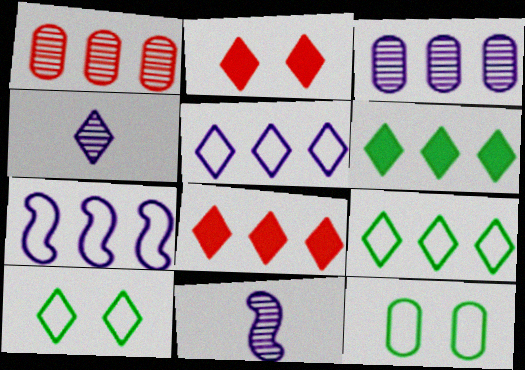[[1, 6, 7], 
[2, 4, 9], 
[4, 8, 10], 
[8, 11, 12]]